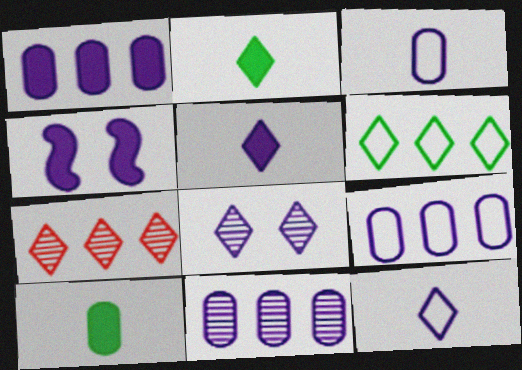[[1, 4, 5], 
[1, 9, 11], 
[4, 11, 12]]